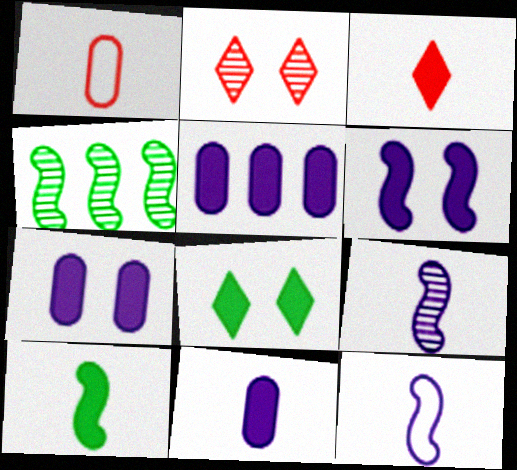[[3, 10, 11], 
[5, 7, 11]]